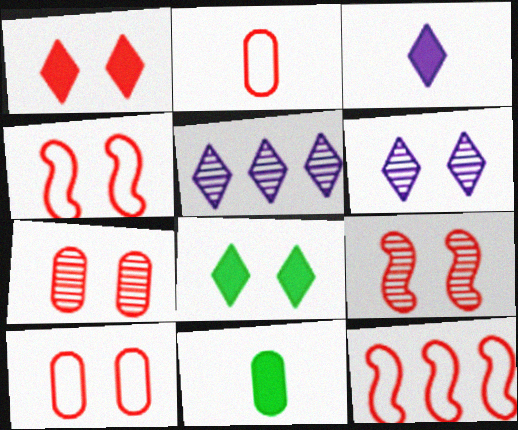[[1, 4, 7], 
[1, 9, 10], 
[4, 5, 11], 
[6, 11, 12]]